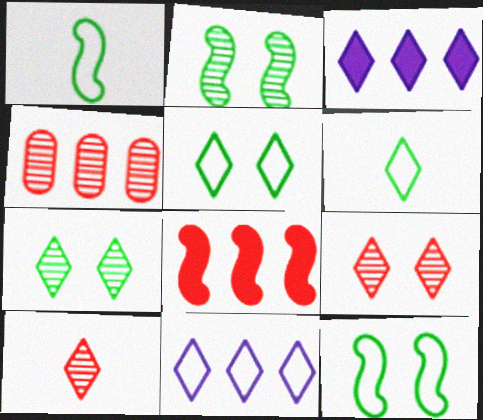[[3, 5, 10], 
[3, 6, 9]]